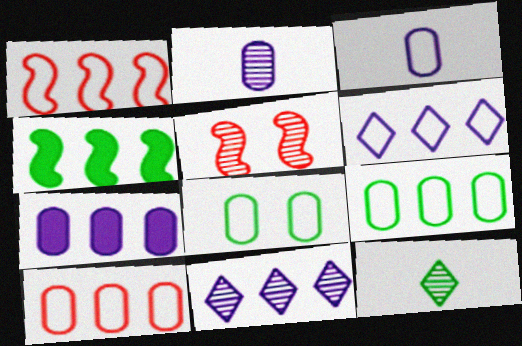[[1, 6, 9], 
[3, 8, 10], 
[4, 8, 12], 
[4, 10, 11]]